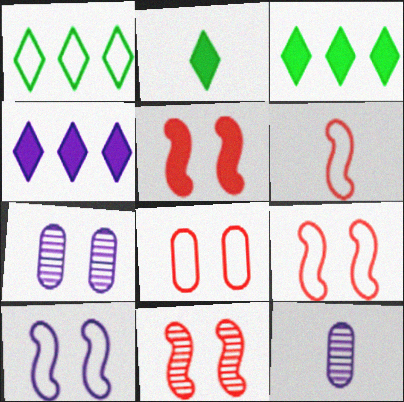[[1, 5, 12], 
[2, 6, 12], 
[3, 6, 7], 
[3, 9, 12], 
[4, 10, 12], 
[5, 9, 11]]